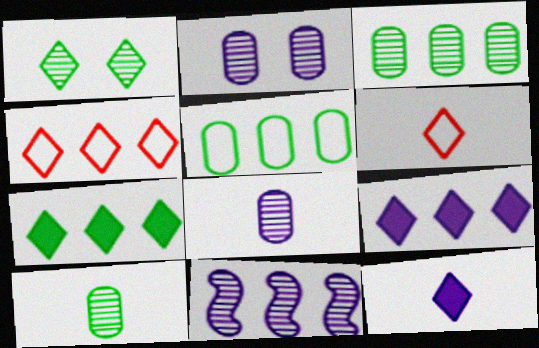[[1, 4, 12], 
[1, 6, 9]]